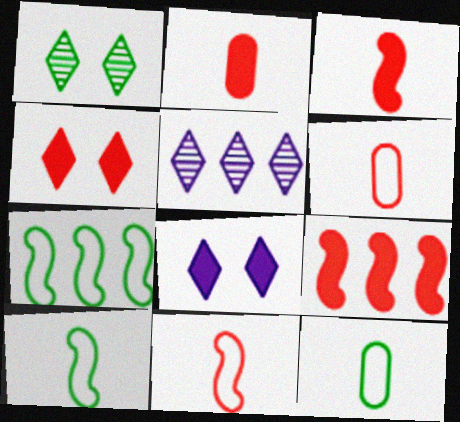[[2, 4, 9]]